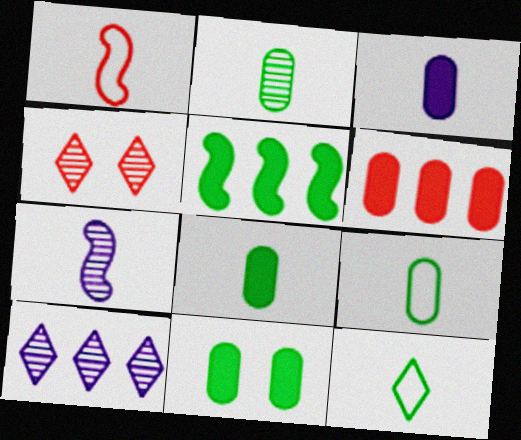[[1, 4, 6], 
[1, 10, 11], 
[2, 8, 9], 
[3, 6, 11]]